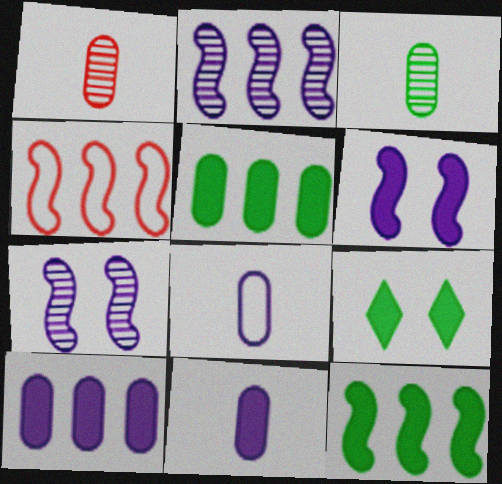[[2, 4, 12]]